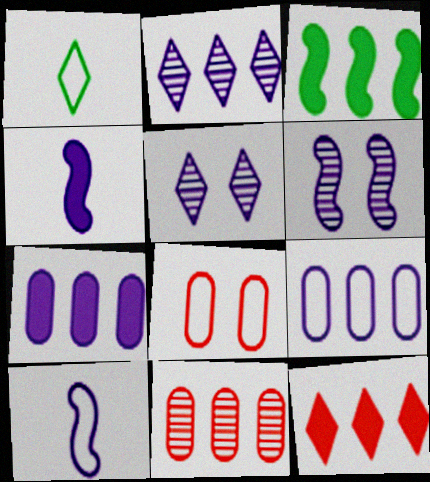[[1, 5, 12], 
[3, 7, 12], 
[4, 5, 9], 
[5, 7, 10]]